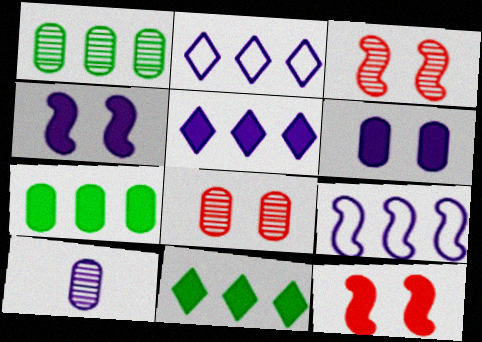[[1, 8, 10], 
[2, 4, 10]]